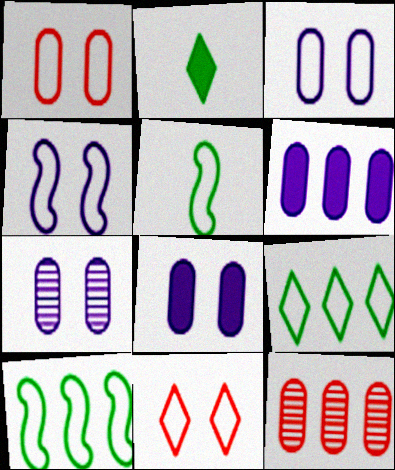[[2, 4, 12], 
[3, 7, 8]]